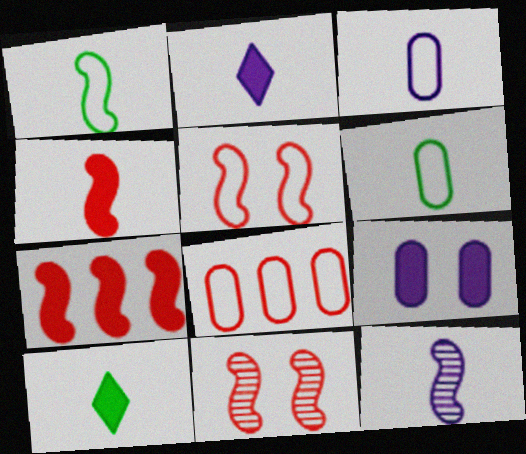[[1, 4, 12], 
[2, 3, 12], 
[7, 9, 10]]